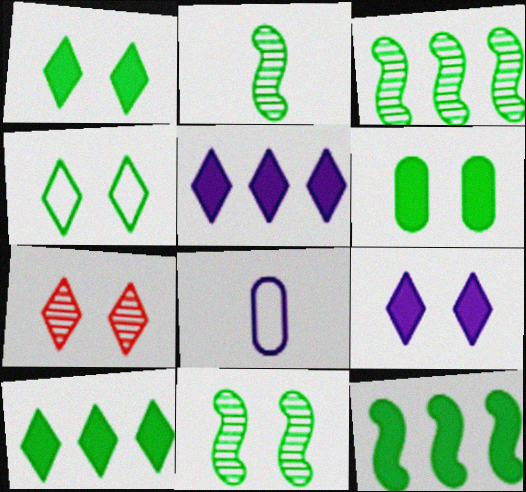[[2, 3, 11], 
[4, 6, 11], 
[4, 7, 9], 
[7, 8, 12]]